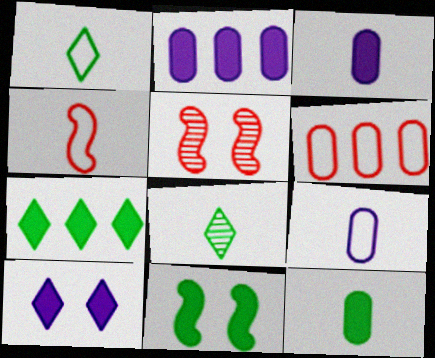[[1, 2, 5], 
[1, 4, 9], 
[3, 4, 8], 
[5, 7, 9], 
[7, 11, 12]]